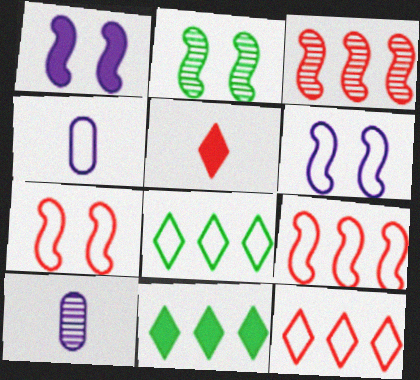[[1, 2, 7], 
[4, 7, 8], 
[7, 10, 11]]